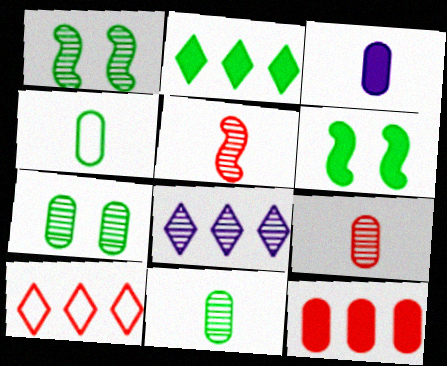[[1, 2, 4], 
[1, 3, 10], 
[1, 8, 9], 
[2, 8, 10], 
[3, 4, 9], 
[5, 7, 8]]